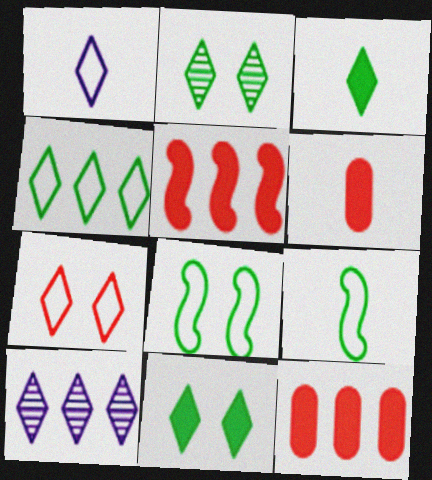[[1, 4, 7], 
[2, 3, 4], 
[3, 7, 10], 
[6, 8, 10]]